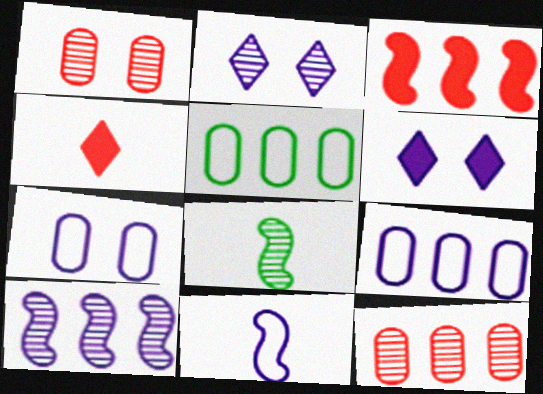[[2, 8, 12]]